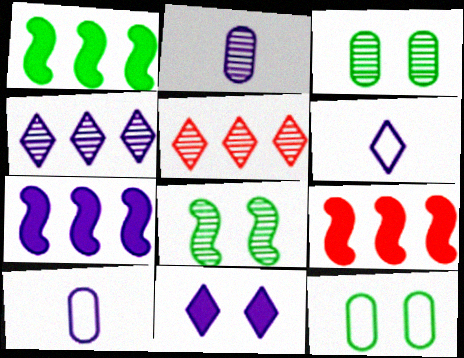[[1, 7, 9], 
[2, 5, 8], 
[3, 6, 9], 
[4, 6, 11]]